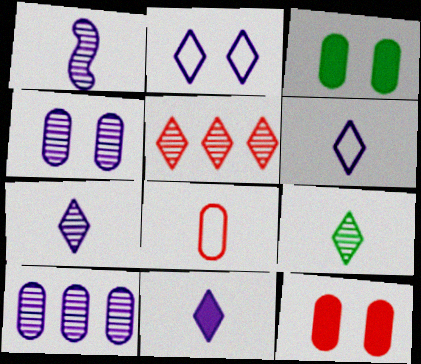[[3, 8, 10], 
[6, 7, 11]]